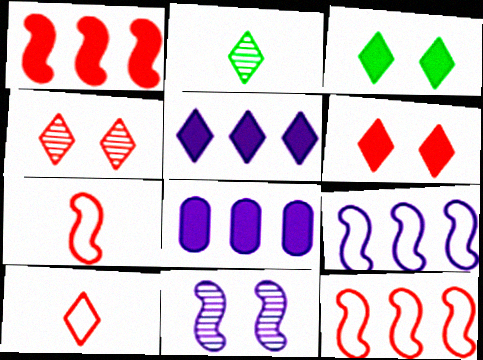[]